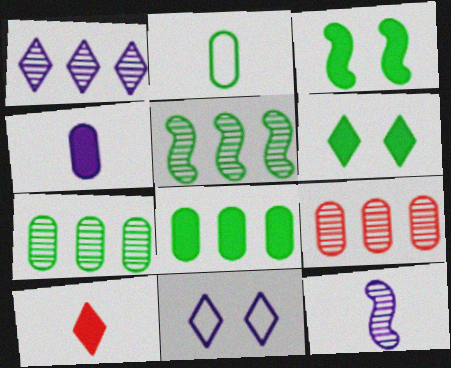[[1, 5, 9], 
[2, 5, 6], 
[2, 10, 12]]